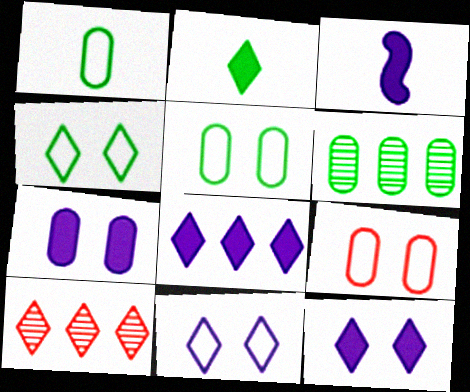[[2, 10, 11], 
[3, 5, 10], 
[3, 7, 8]]